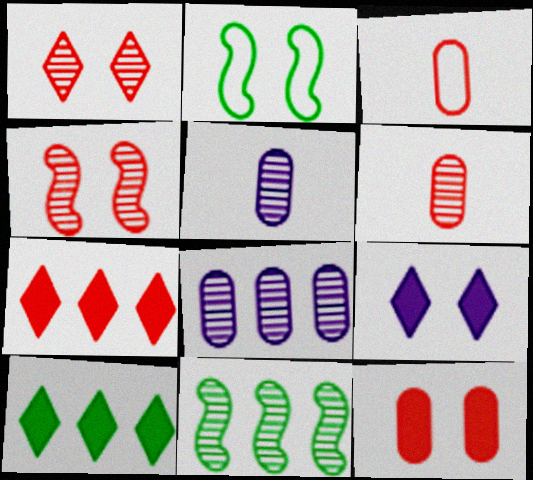[[1, 5, 11], 
[2, 5, 7], 
[3, 4, 7], 
[3, 9, 11]]